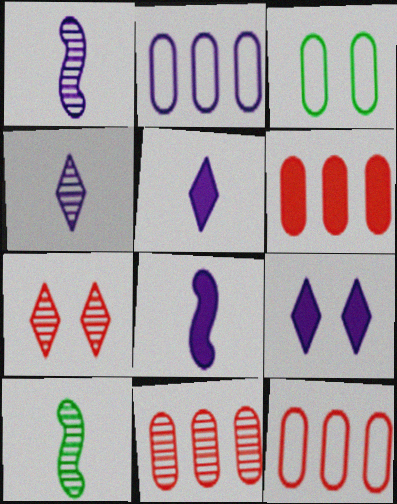[[1, 2, 9], 
[6, 11, 12], 
[9, 10, 12]]